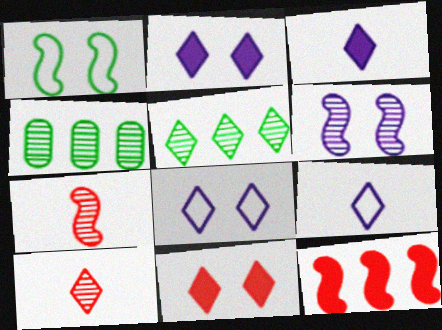[[4, 6, 10], 
[5, 9, 11]]